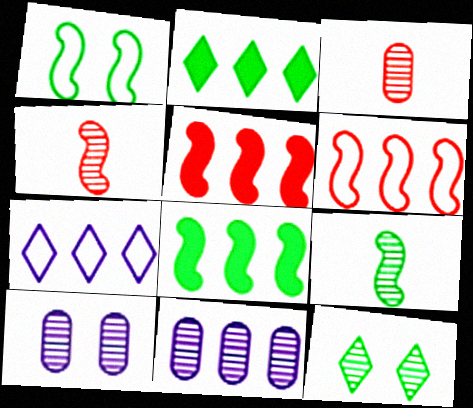[[1, 8, 9], 
[2, 6, 11], 
[4, 11, 12]]